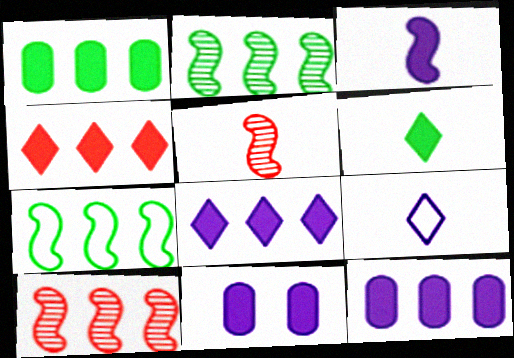[[3, 8, 11]]